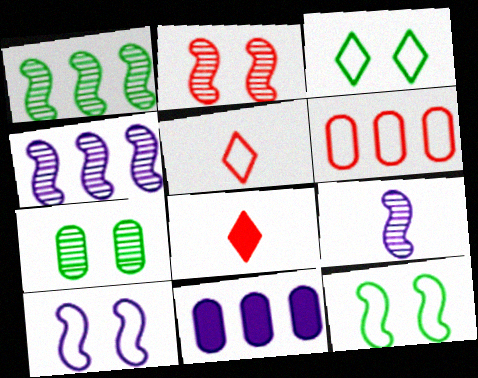[[1, 2, 9], 
[2, 6, 8]]